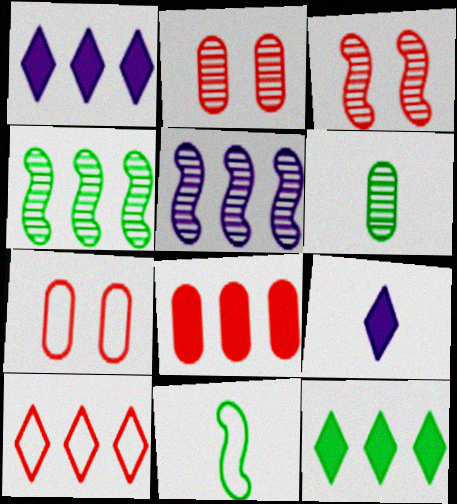[[1, 2, 11], 
[4, 7, 9]]